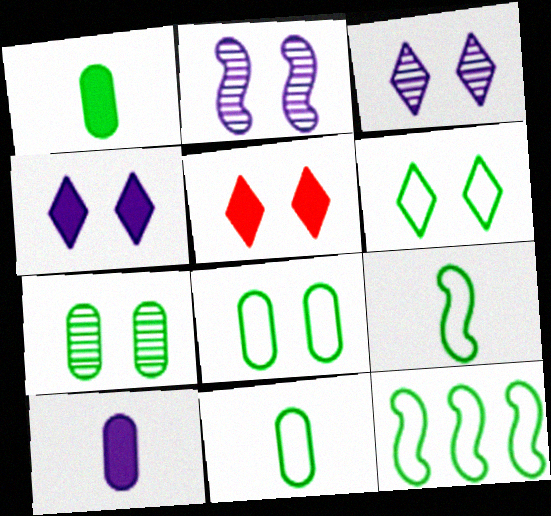[[2, 5, 8], 
[3, 5, 6], 
[6, 11, 12]]